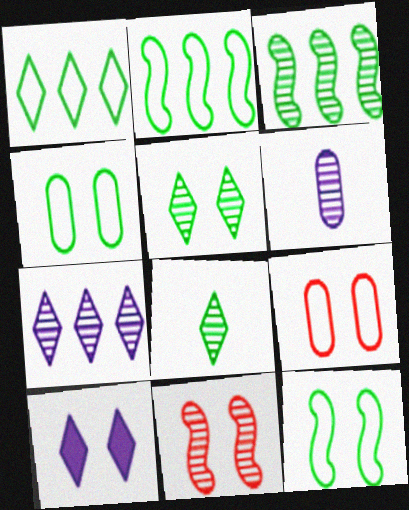[[4, 10, 11]]